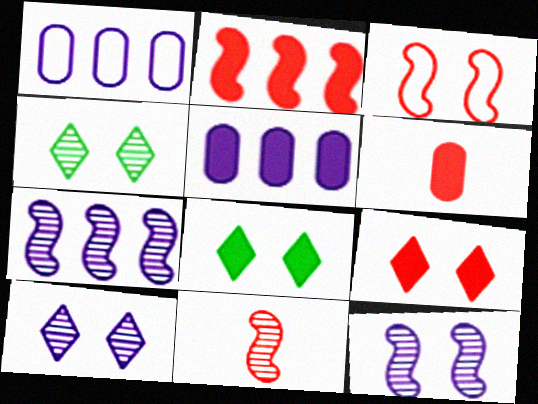[[1, 8, 11], 
[2, 3, 11], 
[2, 6, 9]]